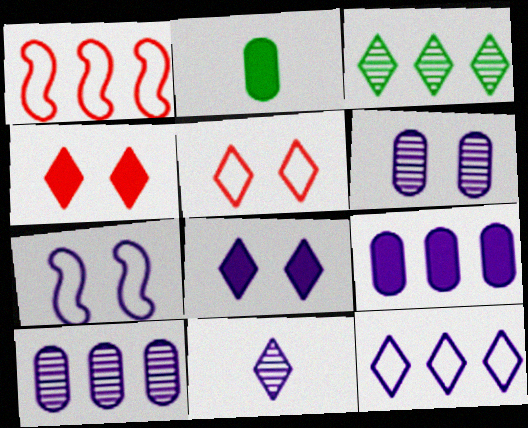[[1, 3, 9], 
[6, 7, 8], 
[7, 9, 11], 
[8, 11, 12]]